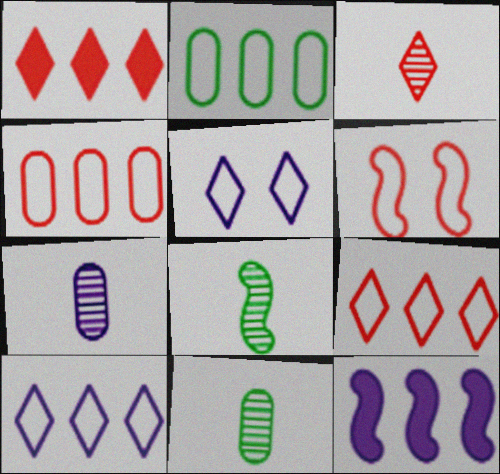[[3, 7, 8], 
[5, 7, 12], 
[6, 8, 12]]